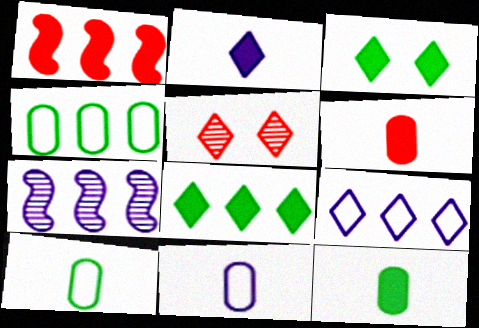[]